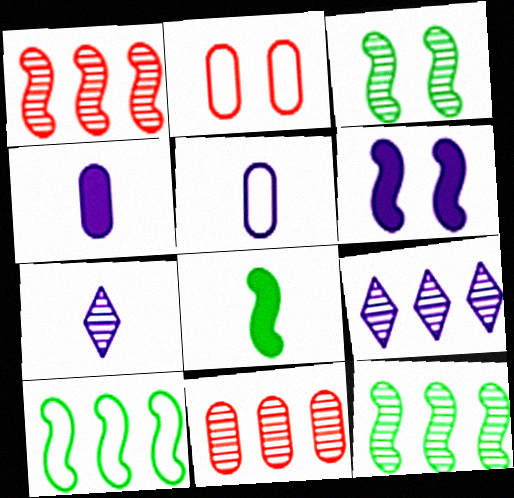[[2, 8, 9], 
[3, 7, 11], 
[3, 8, 10], 
[5, 6, 9], 
[9, 11, 12]]